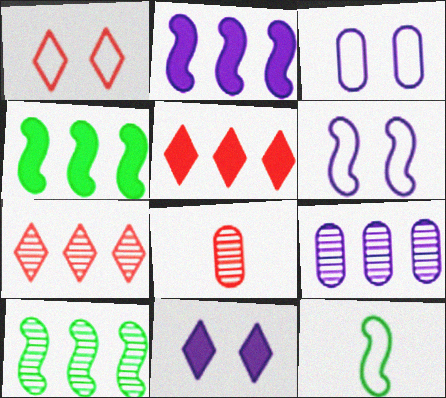[[7, 9, 10]]